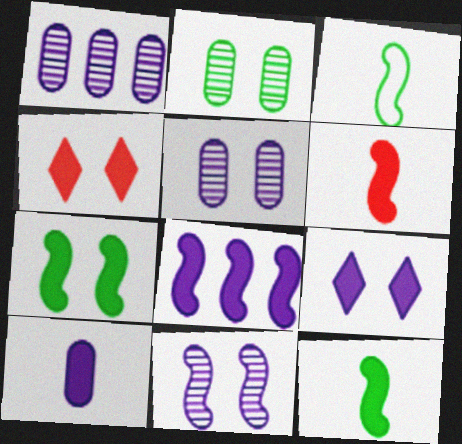[[1, 3, 4], 
[6, 7, 8], 
[8, 9, 10]]